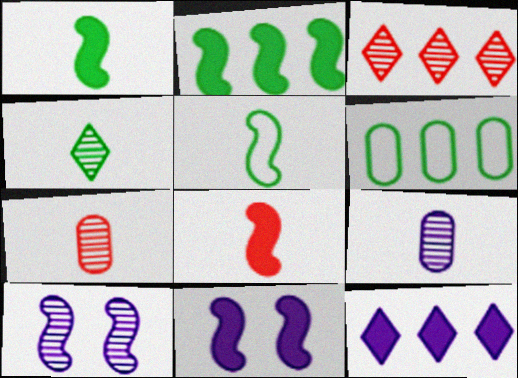[[2, 8, 11]]